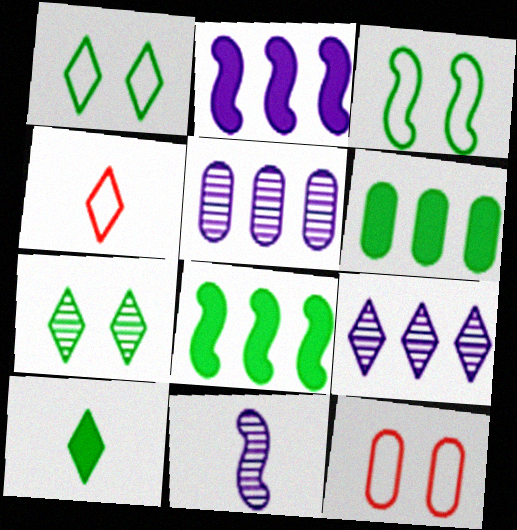[]